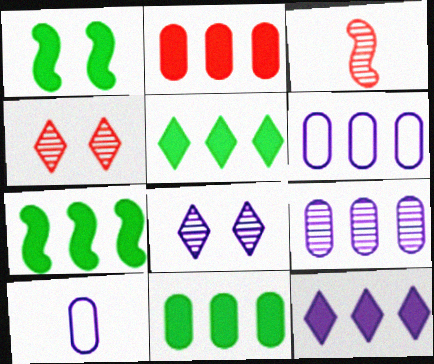[[2, 7, 12], 
[4, 7, 10], 
[5, 7, 11]]